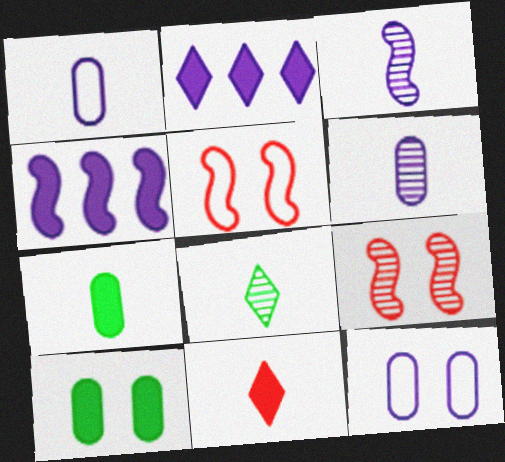[[2, 3, 12], 
[4, 10, 11]]